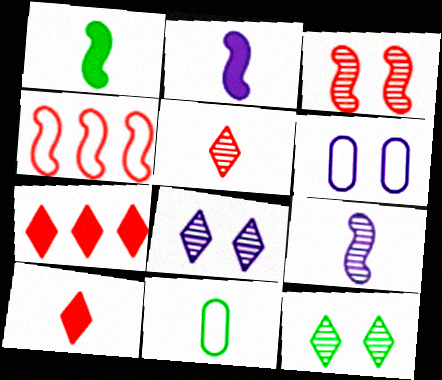[[2, 5, 11], 
[9, 10, 11]]